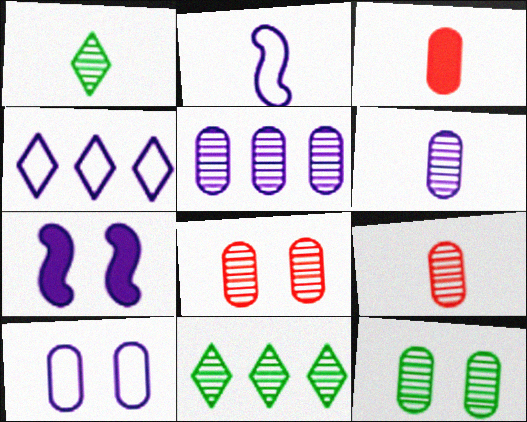[[1, 2, 3], 
[2, 4, 10], 
[4, 6, 7], 
[5, 9, 12]]